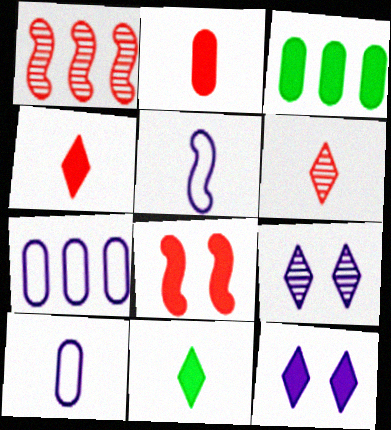[]